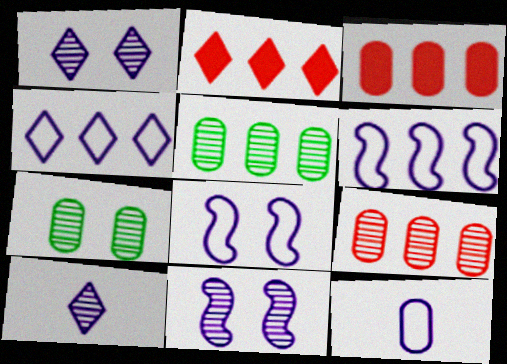[[2, 5, 6], 
[3, 7, 12], 
[4, 8, 12]]